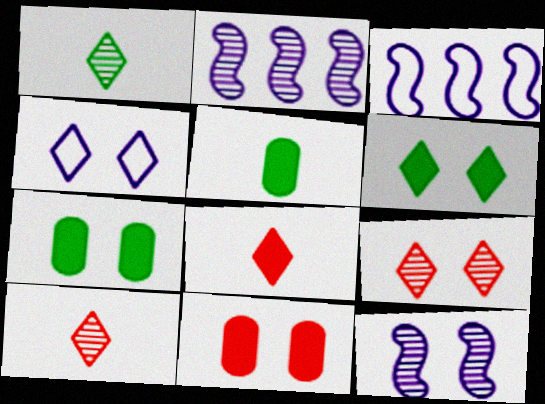[[1, 3, 11], 
[3, 5, 9], 
[3, 7, 10], 
[4, 6, 9]]